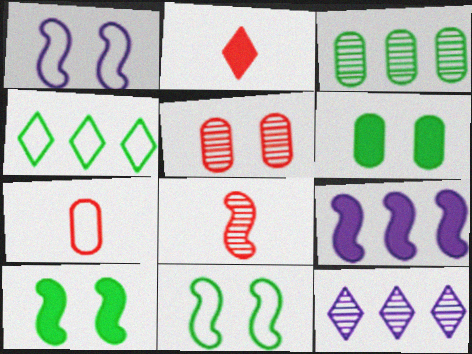[[1, 2, 3], 
[1, 4, 7], 
[2, 6, 9], 
[2, 7, 8], 
[7, 10, 12], 
[8, 9, 11]]